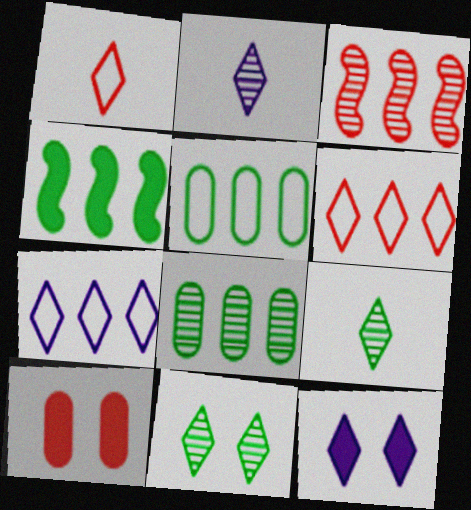[[1, 3, 10], 
[2, 7, 12], 
[6, 9, 12]]